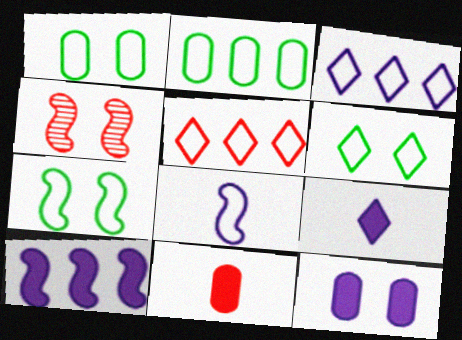[[1, 5, 8], 
[1, 6, 7], 
[2, 4, 9], 
[4, 5, 11], 
[4, 6, 12], 
[9, 10, 12]]